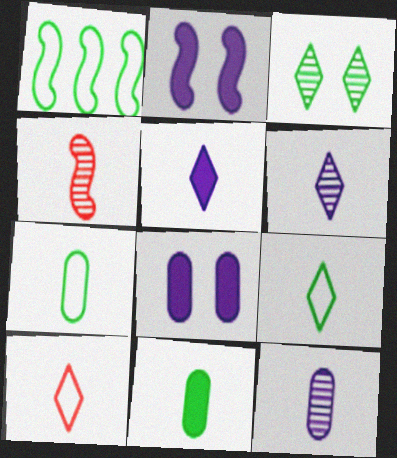[[1, 2, 4], 
[1, 3, 11], 
[4, 5, 7]]